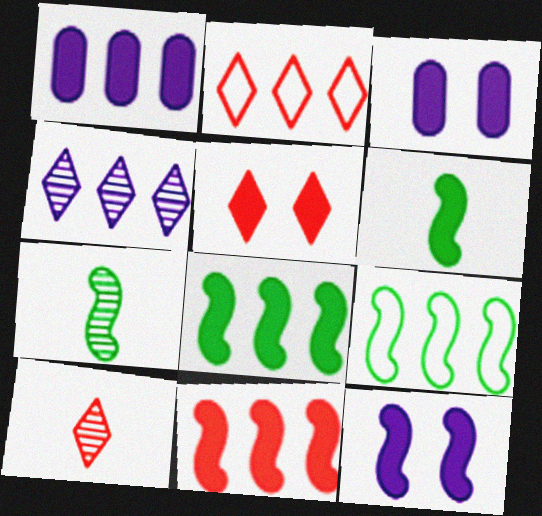[[1, 5, 6], 
[2, 3, 7], 
[2, 5, 10], 
[3, 9, 10], 
[6, 11, 12]]